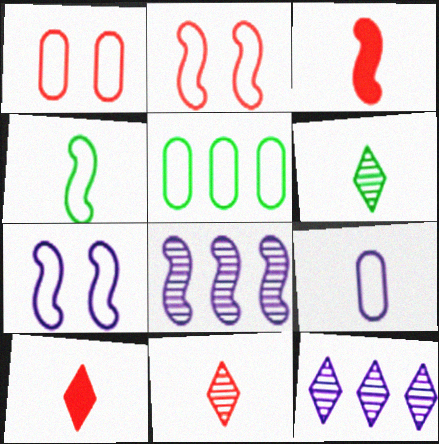[[1, 5, 9], 
[3, 6, 9]]